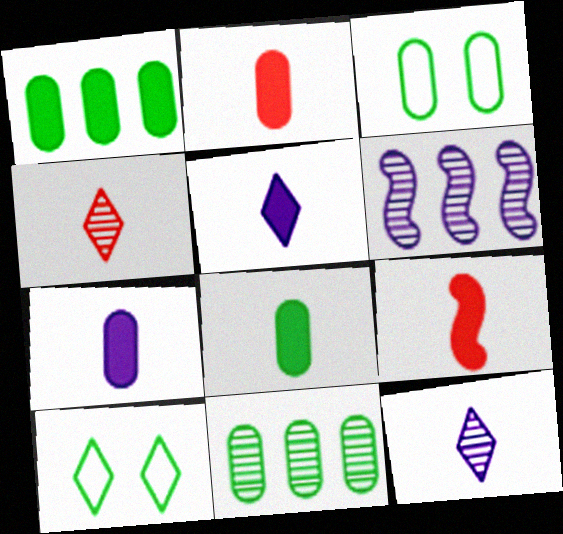[[2, 6, 10], 
[2, 7, 8], 
[3, 8, 11], 
[5, 8, 9]]